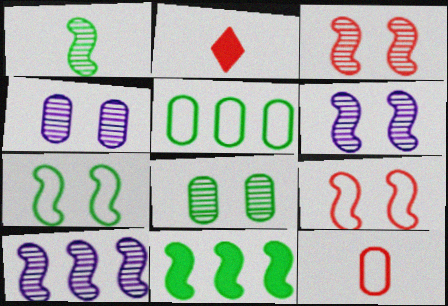[[1, 3, 10], 
[1, 7, 11], 
[2, 5, 6]]